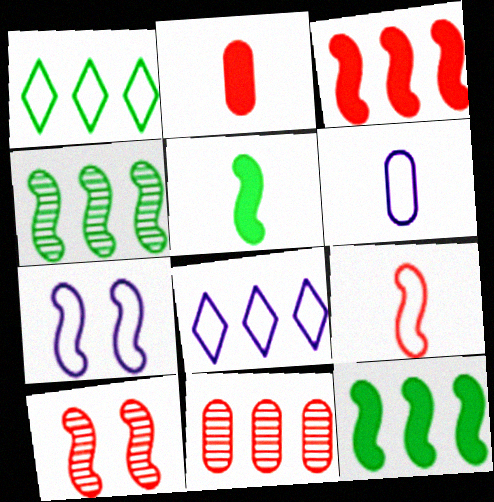[[3, 9, 10], 
[6, 7, 8], 
[8, 11, 12]]